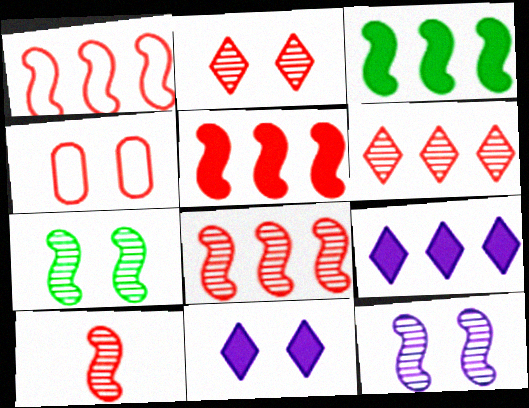[[1, 5, 8], 
[4, 7, 11]]